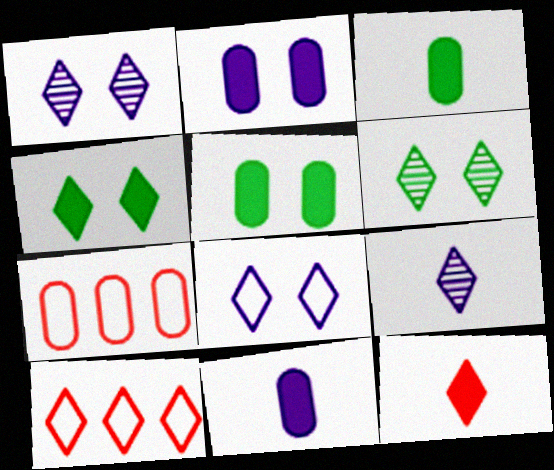[[4, 9, 10]]